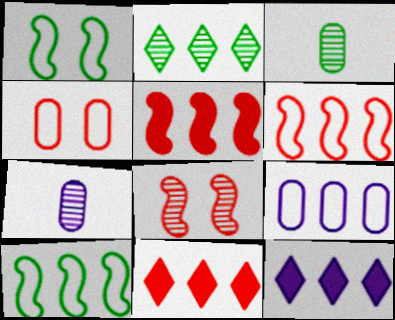[[1, 7, 11], 
[2, 5, 9], 
[2, 7, 8]]